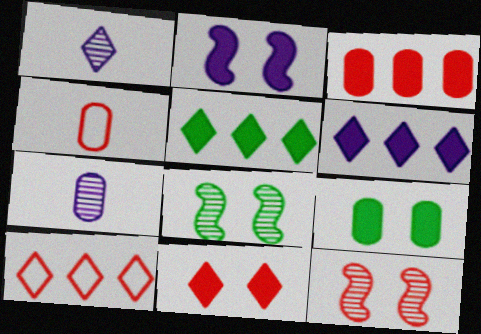[[2, 9, 11], 
[4, 6, 8]]